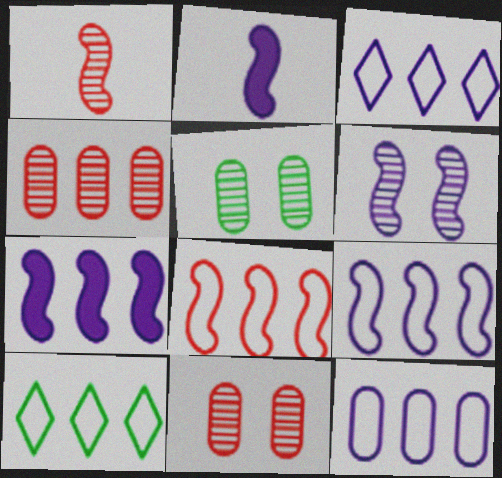[[2, 6, 9], 
[2, 10, 11], 
[3, 9, 12], 
[4, 7, 10], 
[8, 10, 12]]